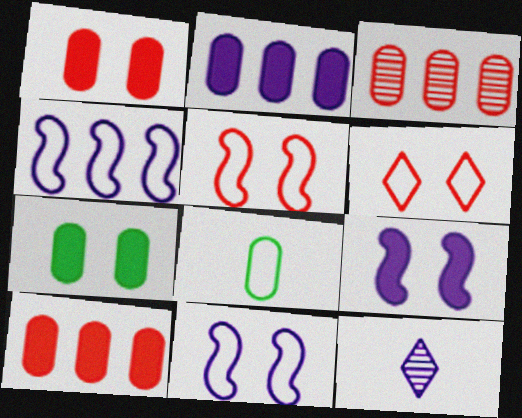[[2, 11, 12], 
[4, 6, 8]]